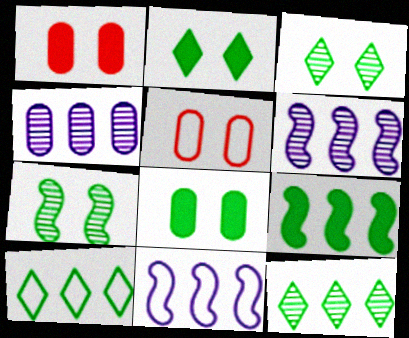[]